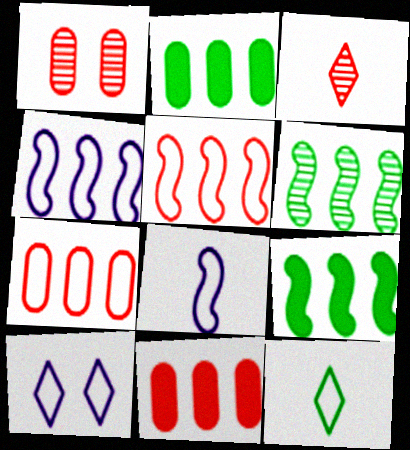[]